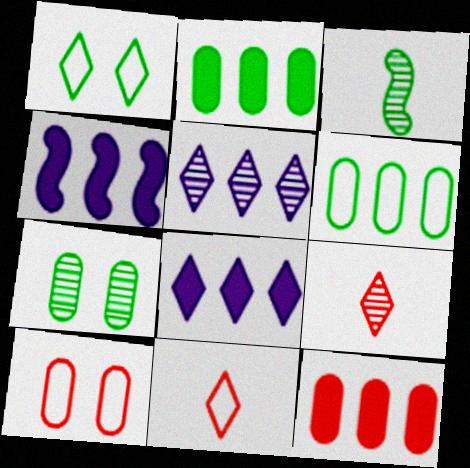[[1, 2, 3], 
[1, 8, 9], 
[3, 8, 10], 
[4, 7, 11]]